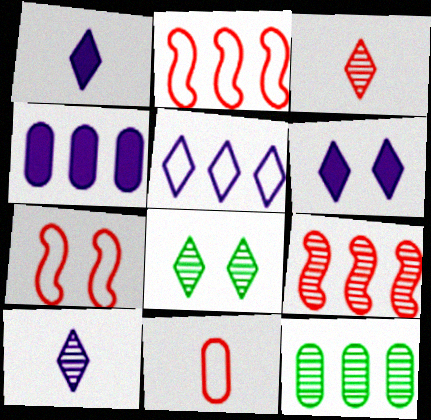[[1, 7, 12], 
[5, 6, 10]]